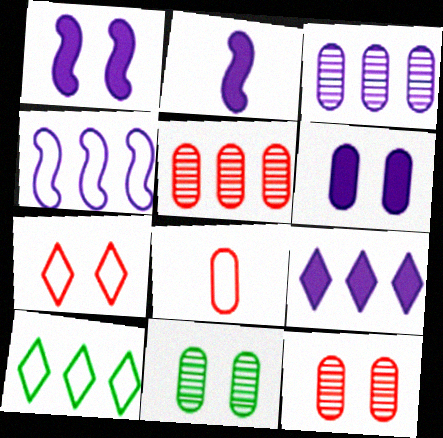[[1, 7, 11], 
[2, 6, 9], 
[2, 10, 12], 
[3, 4, 9]]